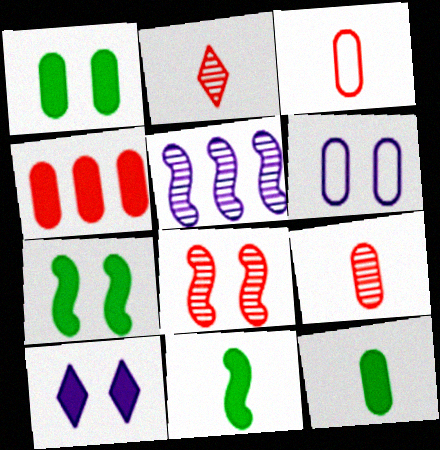[[4, 10, 11]]